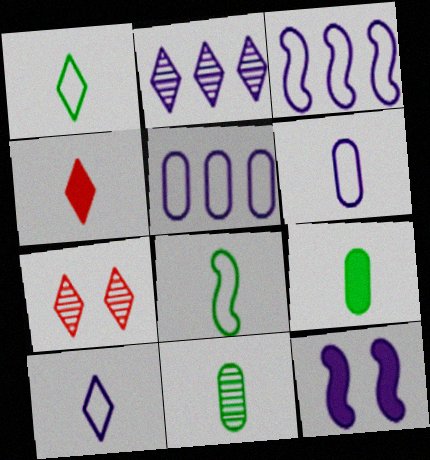[[2, 6, 12], 
[3, 7, 9]]